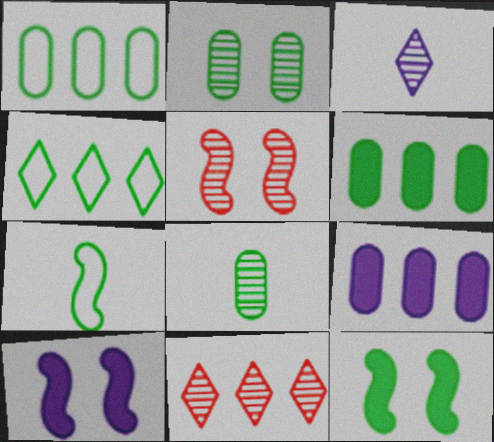[[4, 8, 12]]